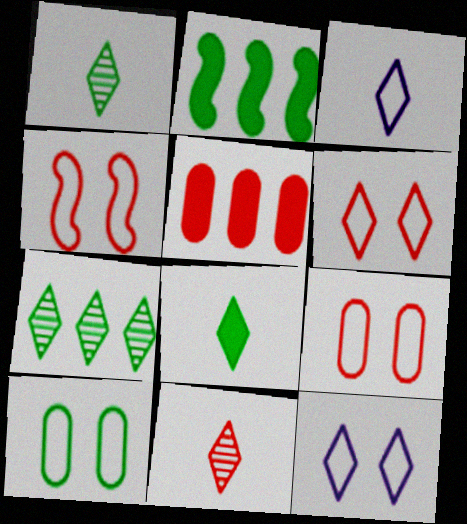[[1, 2, 10], 
[3, 8, 11], 
[4, 5, 11], 
[4, 6, 9], 
[4, 10, 12]]